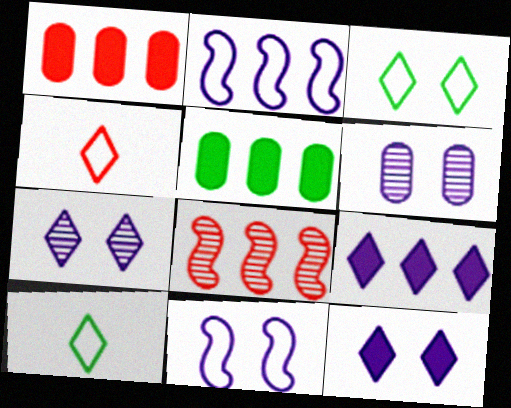[[6, 11, 12]]